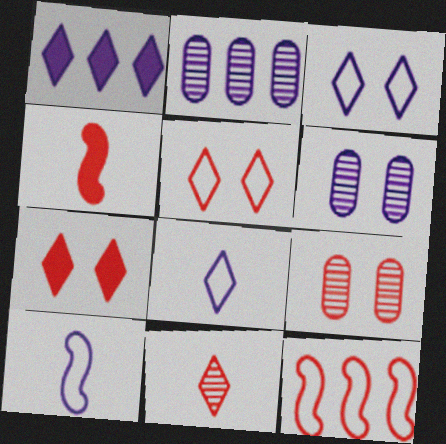[[1, 6, 10]]